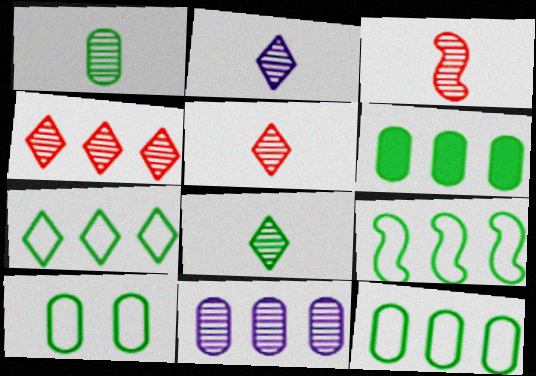[[1, 2, 3], 
[1, 6, 10], 
[2, 5, 8], 
[7, 9, 12]]